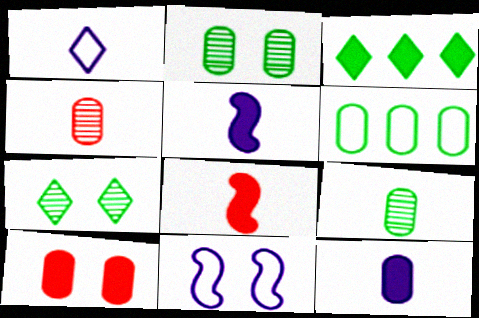[[1, 8, 9], 
[3, 4, 11], 
[3, 5, 10], 
[7, 10, 11]]